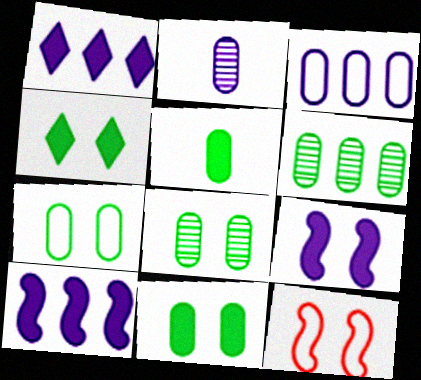[[5, 6, 7], 
[7, 8, 11]]